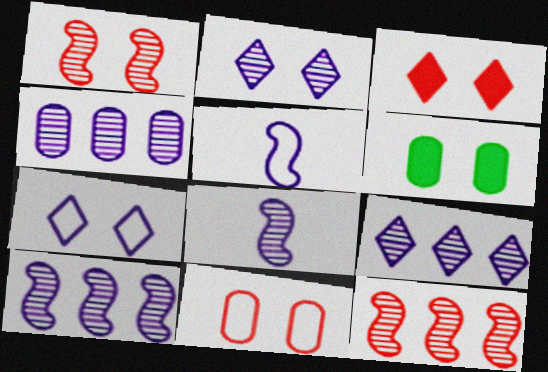[[1, 3, 11], 
[1, 6, 7], 
[2, 4, 8], 
[4, 9, 10]]